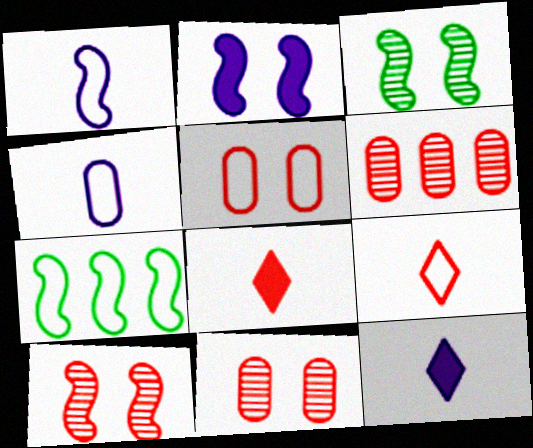[[7, 11, 12]]